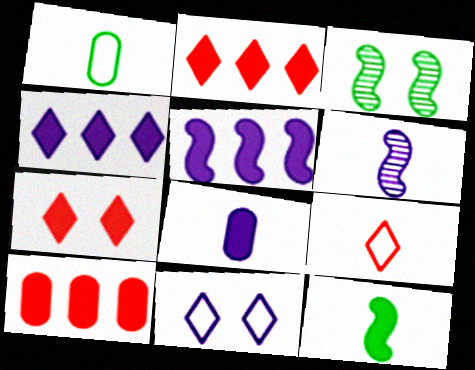[]